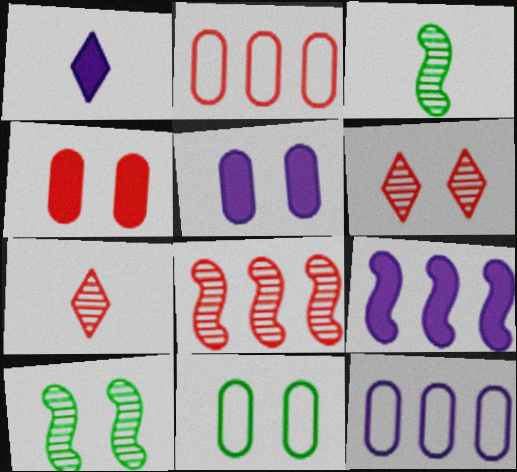[[1, 2, 10], 
[1, 5, 9], 
[1, 8, 11], 
[7, 9, 11]]